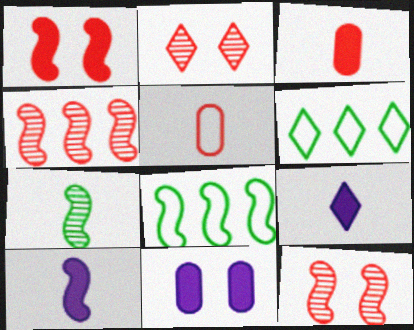[[2, 6, 9], 
[5, 7, 9], 
[8, 10, 12]]